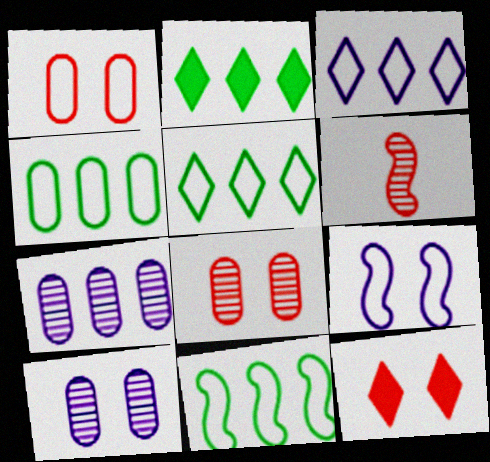[[4, 5, 11]]